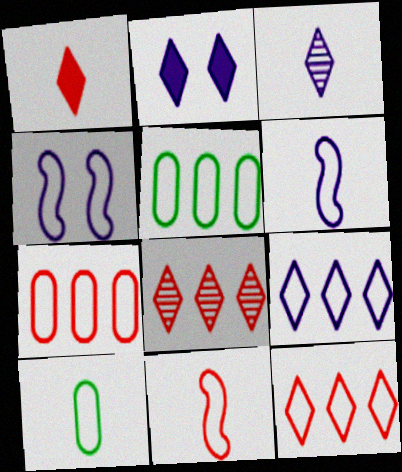[[2, 3, 9], 
[4, 10, 12]]